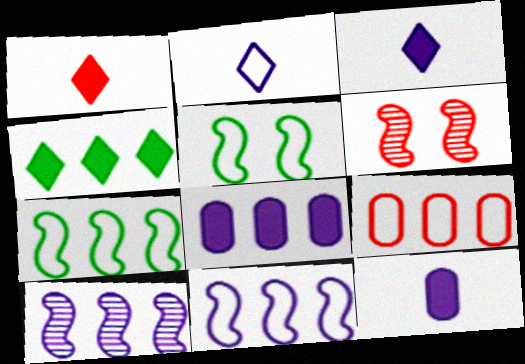[[1, 6, 9], 
[2, 5, 9], 
[4, 9, 10]]